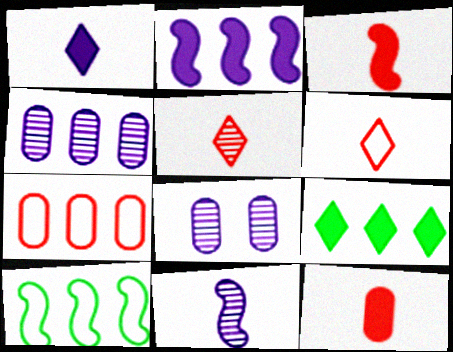[]